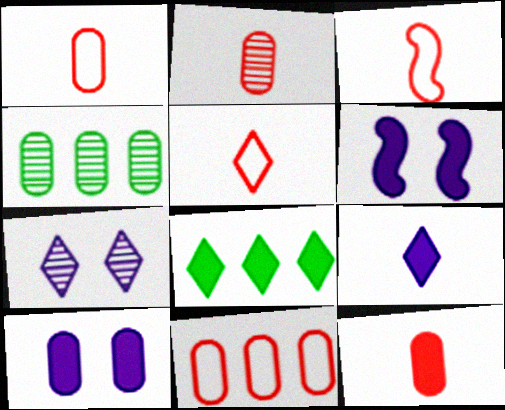[[1, 2, 12], 
[1, 3, 5], 
[1, 4, 10], 
[4, 5, 6], 
[5, 7, 8], 
[6, 8, 12]]